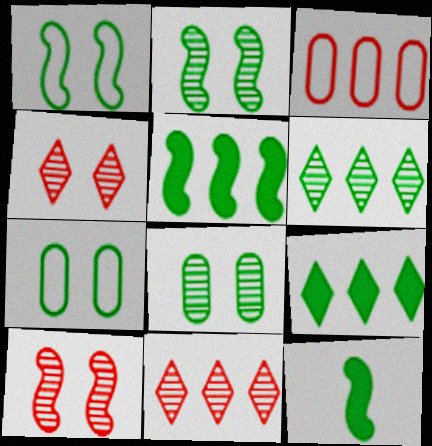[[6, 7, 12]]